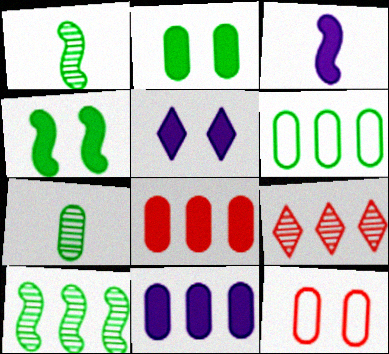[[2, 6, 7], 
[3, 5, 11], 
[7, 11, 12]]